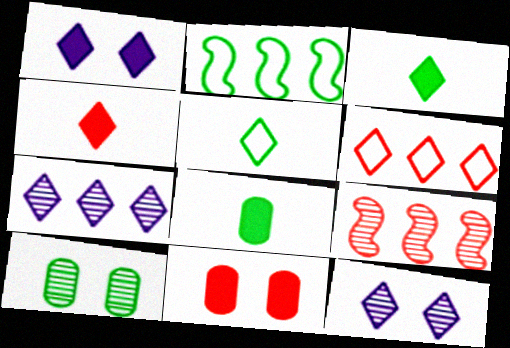[[2, 3, 10], 
[3, 6, 12]]